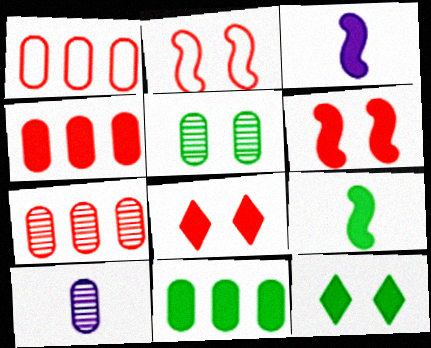[[1, 4, 7], 
[3, 4, 12], 
[3, 8, 11], 
[5, 7, 10], 
[9, 11, 12]]